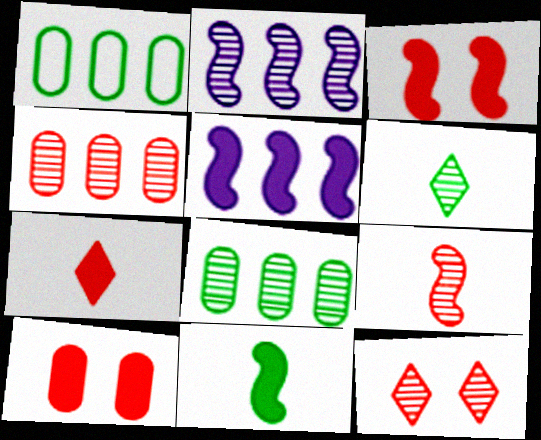[[3, 5, 11], 
[4, 9, 12]]